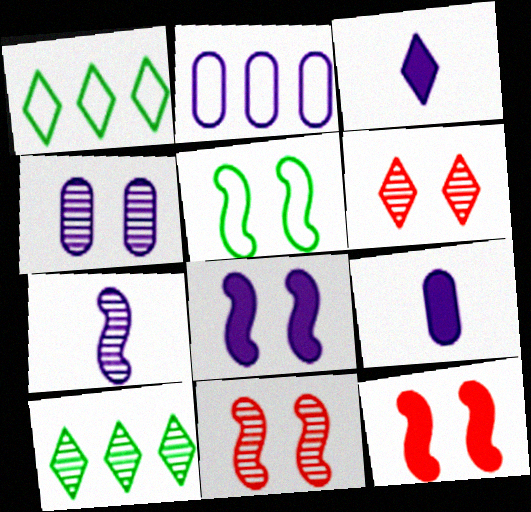[[1, 3, 6], 
[1, 9, 11], 
[2, 4, 9], 
[5, 8, 11]]